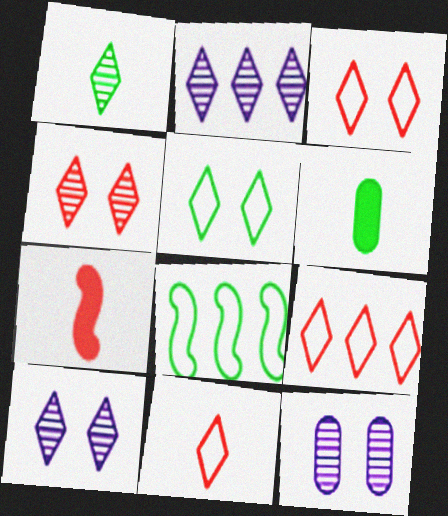[[1, 2, 4], 
[3, 9, 11]]